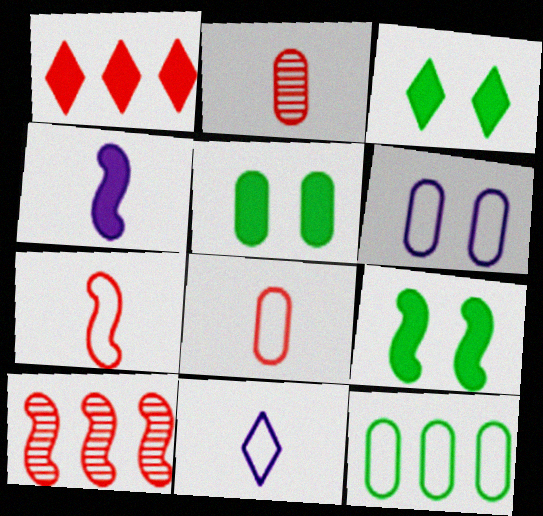[[1, 4, 5], 
[3, 5, 9], 
[5, 10, 11], 
[6, 8, 12]]